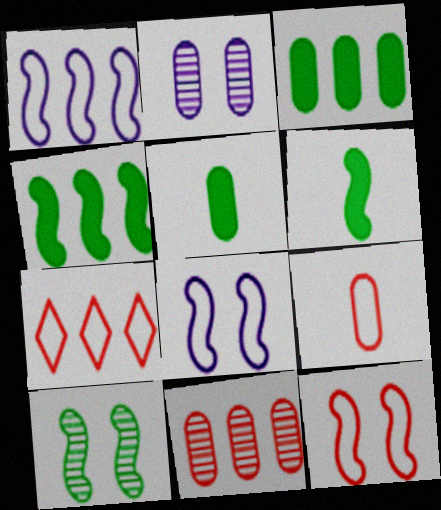[[2, 3, 9], 
[2, 6, 7], 
[7, 9, 12]]